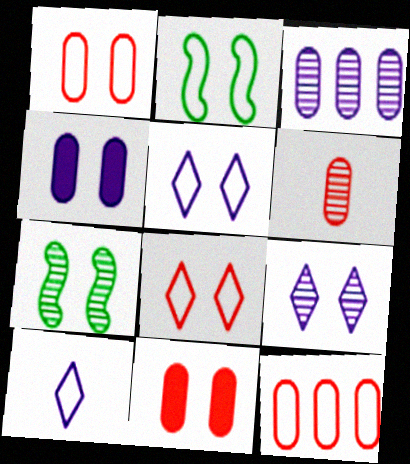[[1, 2, 5], 
[2, 9, 11], 
[2, 10, 12], 
[4, 7, 8], 
[5, 7, 11], 
[6, 11, 12]]